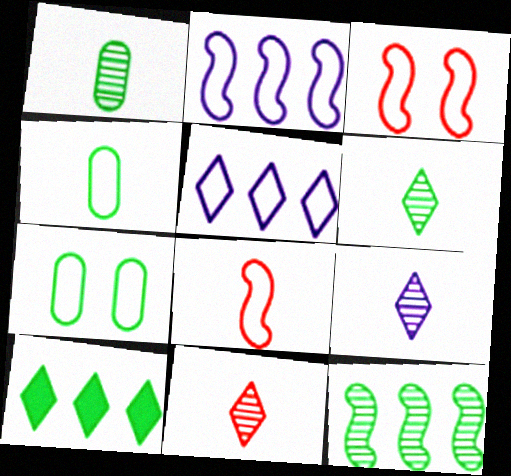[[3, 4, 5], 
[5, 7, 8], 
[6, 9, 11]]